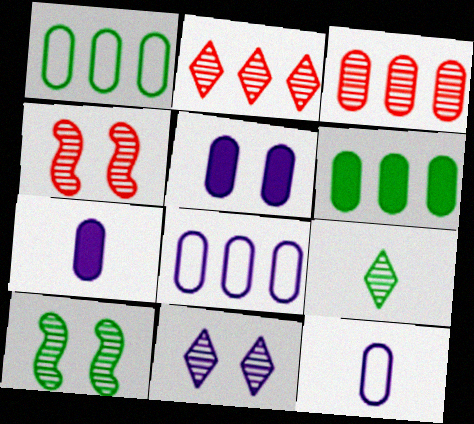[[2, 9, 11], 
[3, 6, 8]]